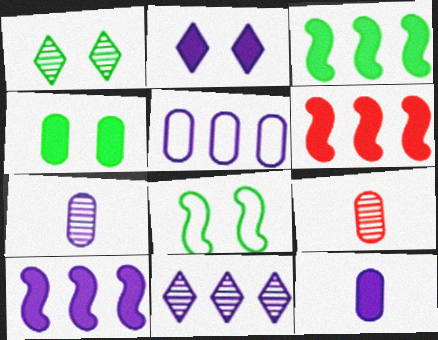[[1, 4, 8], 
[2, 10, 12], 
[3, 6, 10], 
[4, 5, 9], 
[5, 10, 11]]